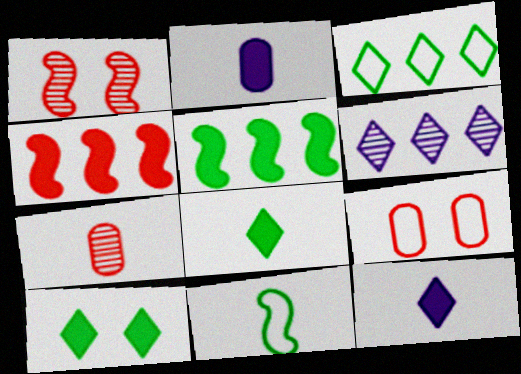[[1, 2, 3], 
[2, 4, 10], 
[7, 11, 12]]